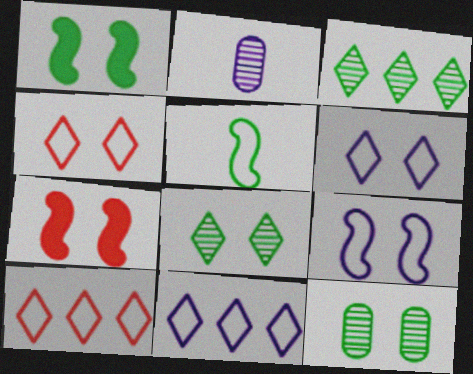[[1, 2, 10], 
[6, 7, 12]]